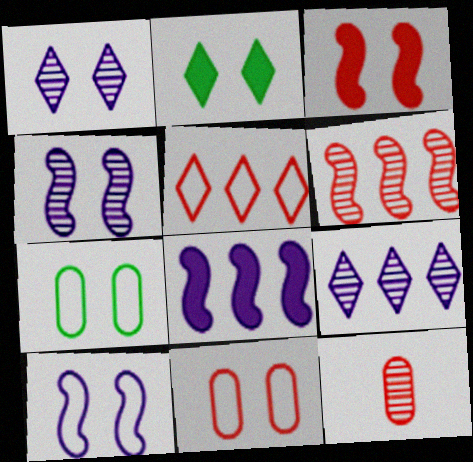[[1, 3, 7], 
[2, 4, 11], 
[3, 5, 12]]